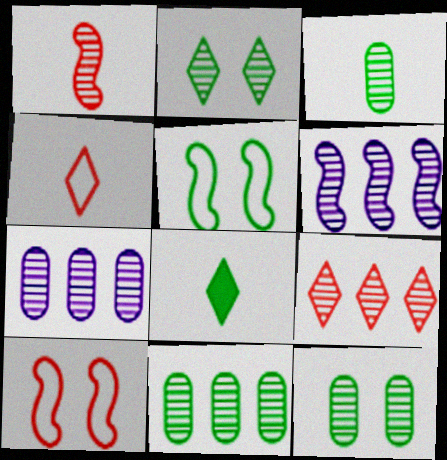[[1, 2, 7], 
[3, 11, 12], 
[5, 8, 11], 
[6, 9, 11], 
[7, 8, 10]]